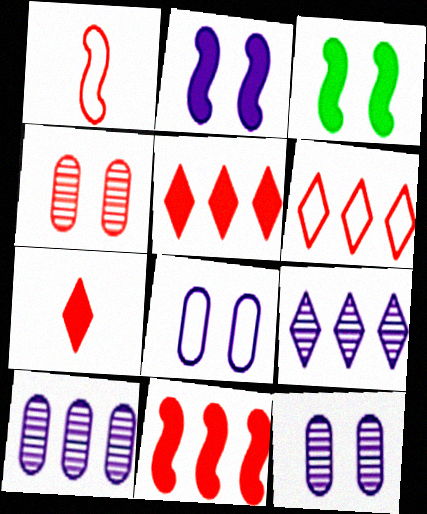[[1, 4, 5]]